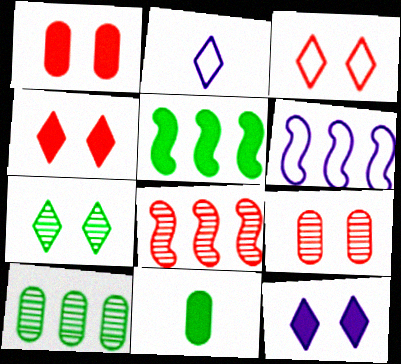[[2, 5, 9], 
[3, 7, 12], 
[5, 6, 8]]